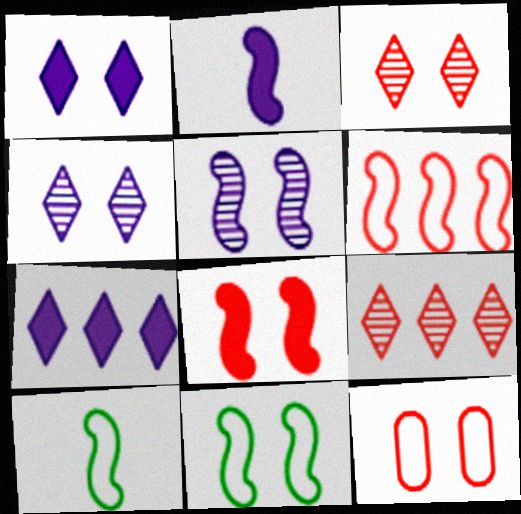[[3, 8, 12], 
[5, 8, 11]]